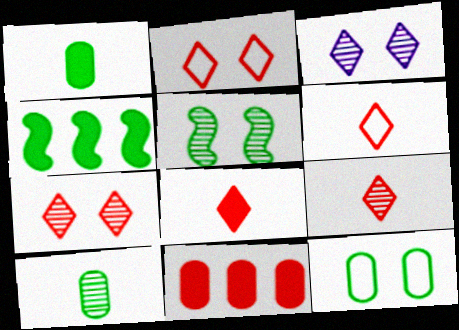[[6, 8, 9]]